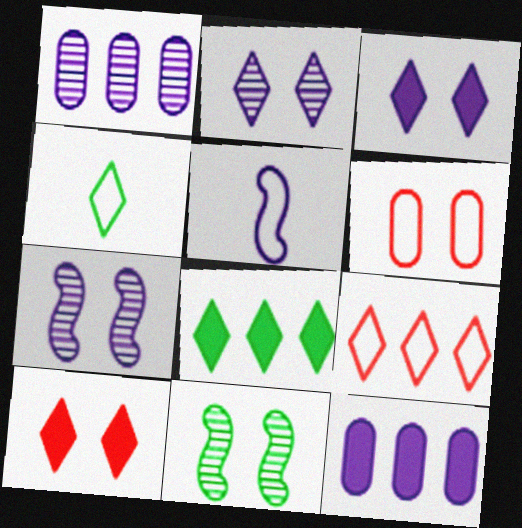[[1, 3, 5], 
[2, 5, 12], 
[3, 6, 11]]